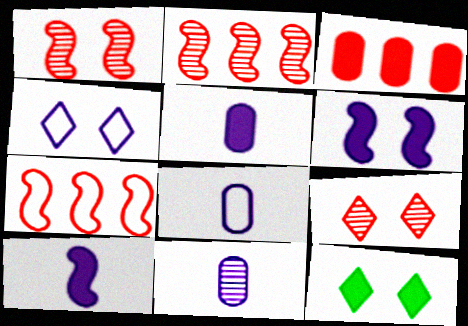[[2, 8, 12], 
[3, 10, 12], 
[4, 9, 12], 
[5, 8, 11], 
[7, 11, 12]]